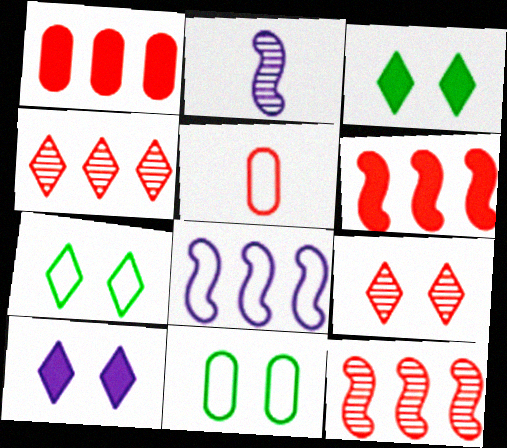[[1, 2, 7], 
[5, 6, 9], 
[5, 7, 8], 
[7, 9, 10]]